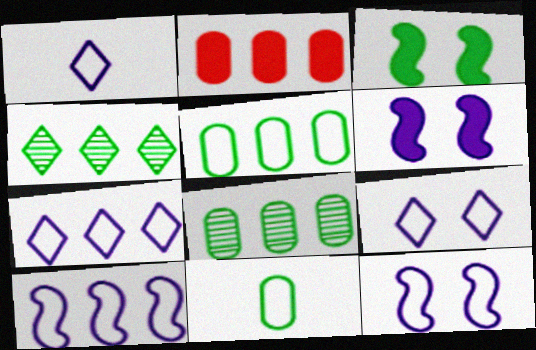[[1, 7, 9], 
[2, 4, 10], 
[3, 4, 11]]